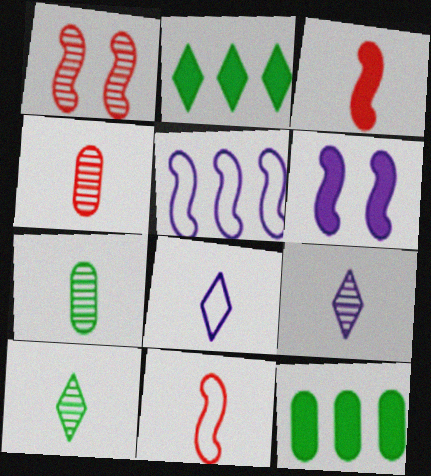[[1, 8, 12], 
[3, 7, 8]]